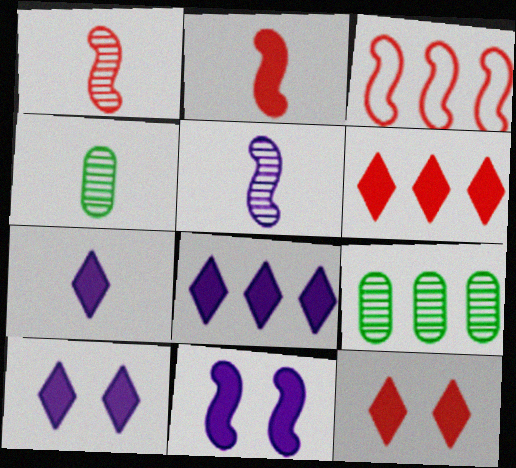[[3, 4, 10], 
[3, 8, 9], 
[7, 8, 10]]